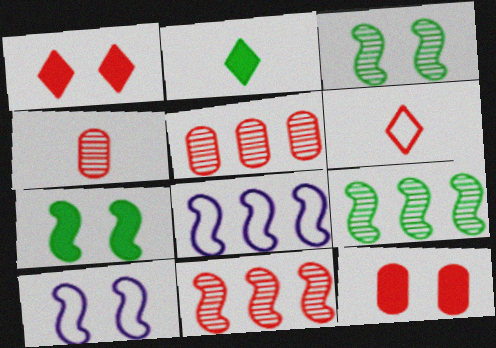[[2, 5, 10], 
[6, 11, 12]]